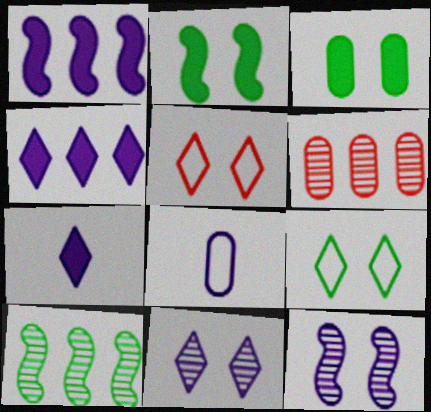[[1, 8, 11], 
[3, 5, 12], 
[3, 6, 8], 
[4, 8, 12]]